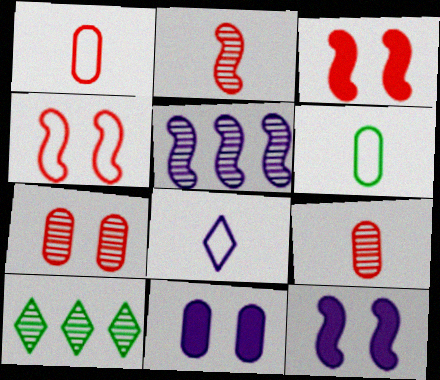[[1, 10, 12], 
[5, 8, 11]]